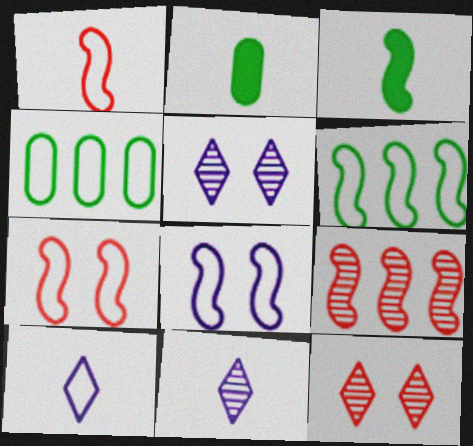[[1, 2, 11], 
[1, 6, 8], 
[3, 8, 9], 
[4, 7, 10]]